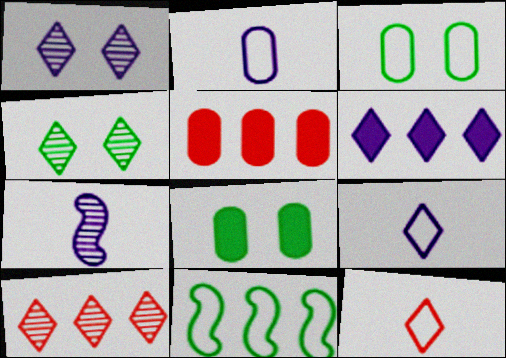[[1, 6, 9], 
[4, 6, 12]]